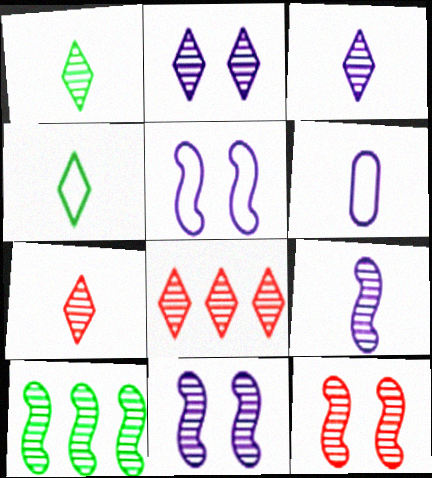[[1, 2, 8], 
[1, 3, 7], 
[9, 10, 12]]